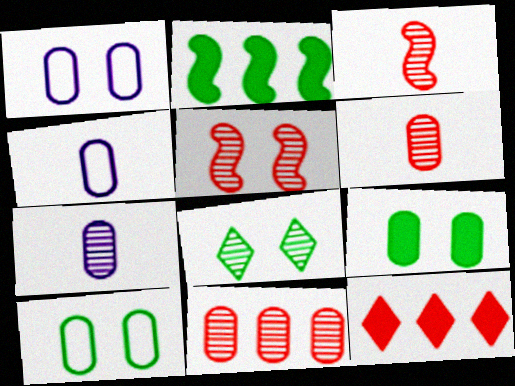[[4, 9, 11]]